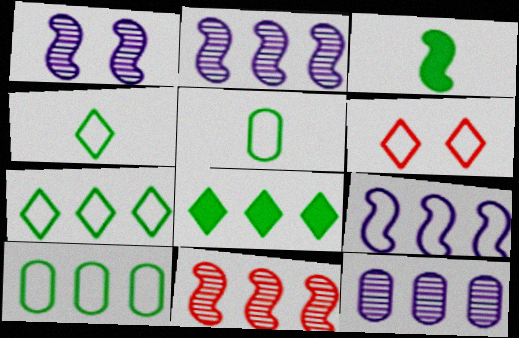[[3, 6, 12], 
[5, 6, 9]]